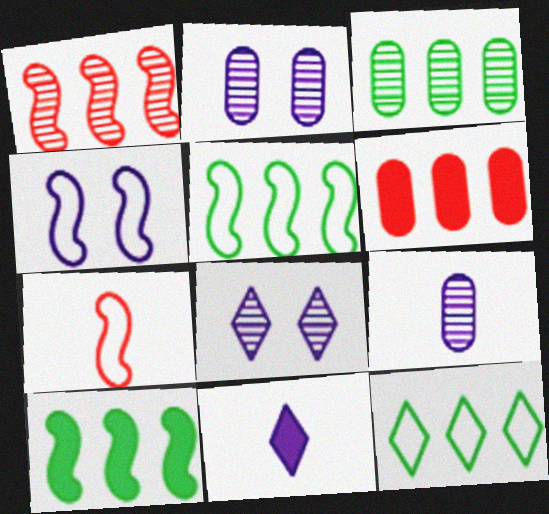[[3, 10, 12], 
[4, 5, 7]]